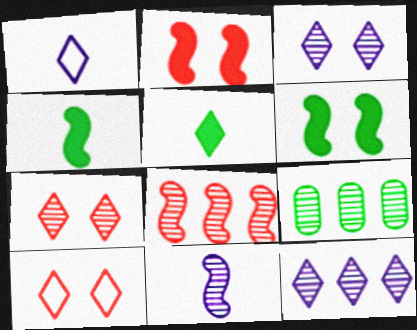[[1, 2, 9], 
[5, 10, 12], 
[7, 9, 11], 
[8, 9, 12]]